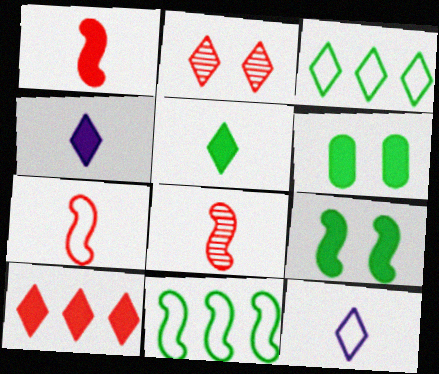[[1, 7, 8], 
[2, 3, 4]]